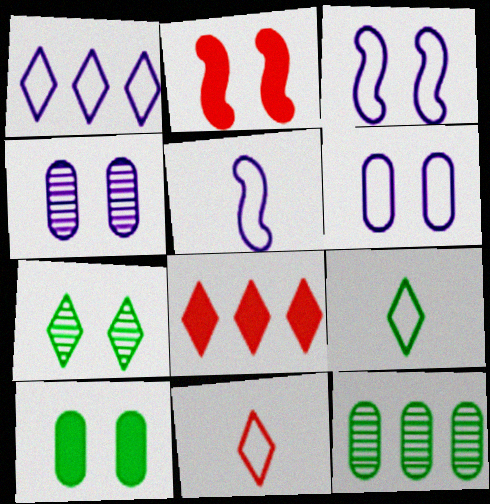[[1, 5, 6], 
[2, 6, 7]]